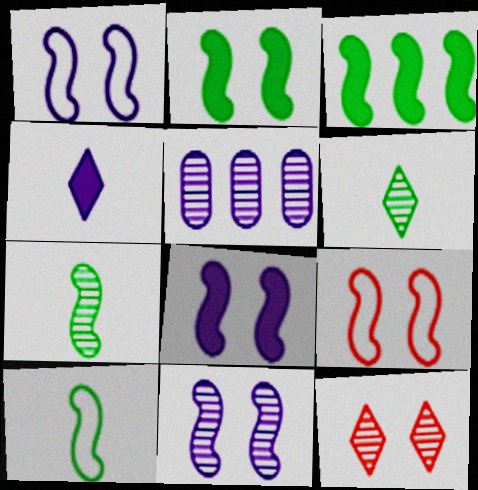[[1, 4, 5], 
[1, 8, 11], 
[2, 9, 11], 
[5, 7, 12]]